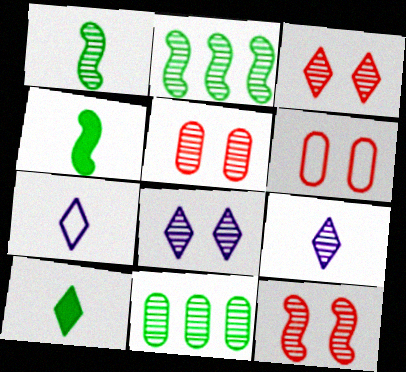[[2, 5, 9], 
[3, 5, 12], 
[9, 11, 12]]